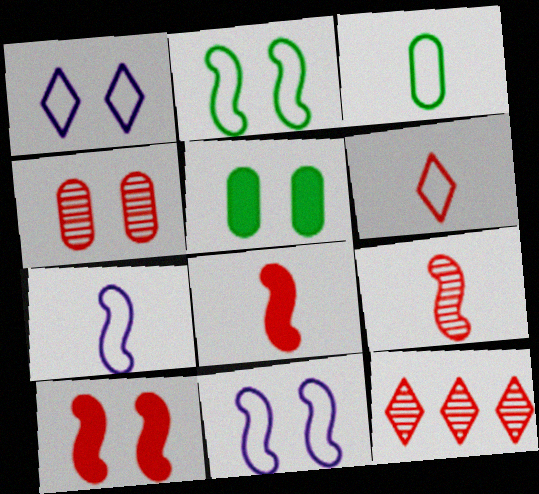[[3, 6, 7], 
[4, 9, 12], 
[5, 7, 12]]